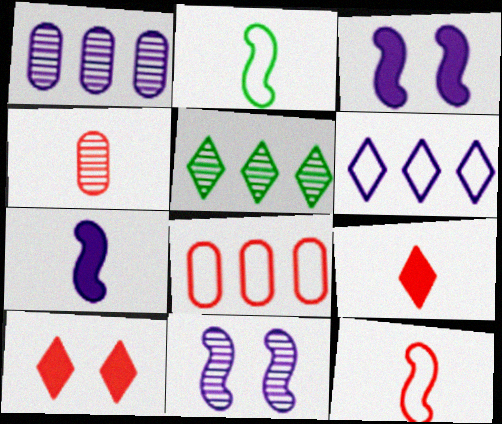[[1, 2, 10], 
[4, 5, 11], 
[4, 9, 12]]